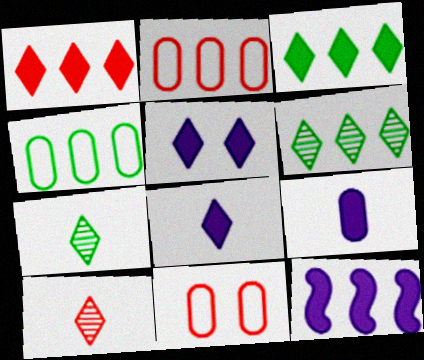[[2, 6, 12], 
[5, 9, 12], 
[7, 11, 12]]